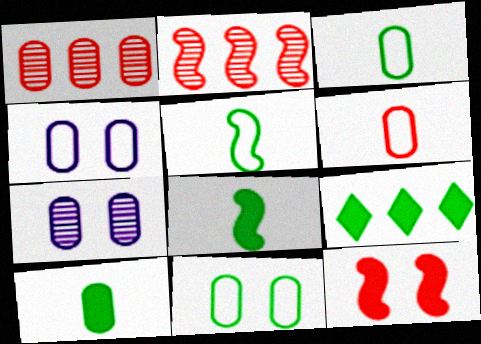[[1, 4, 10]]